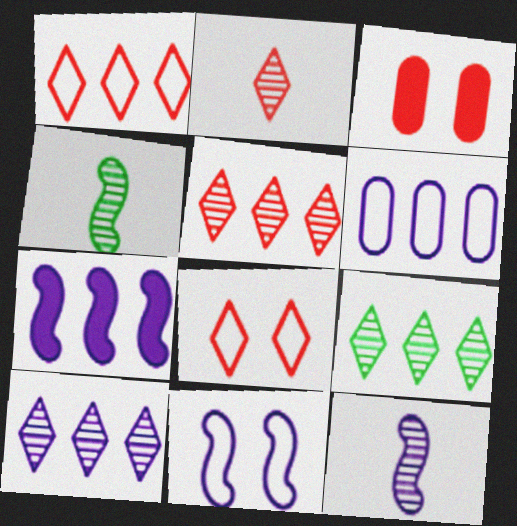[[5, 9, 10], 
[6, 7, 10], 
[7, 11, 12]]